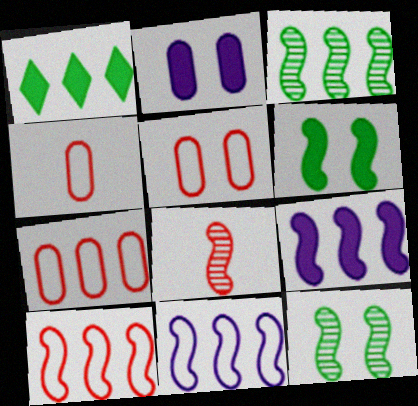[[3, 9, 10], 
[4, 5, 7], 
[6, 8, 11]]